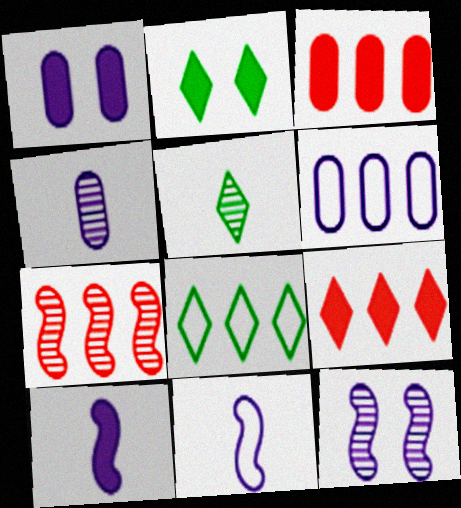[[1, 4, 6], 
[2, 3, 10], 
[2, 5, 8]]